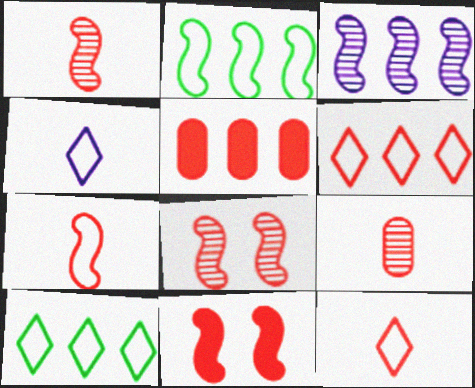[[3, 5, 10], 
[5, 8, 12], 
[6, 9, 11]]